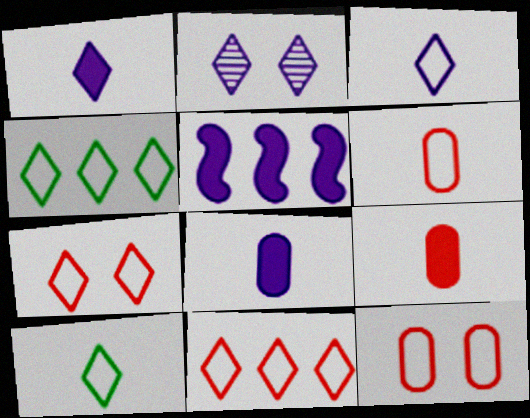[[3, 4, 7]]